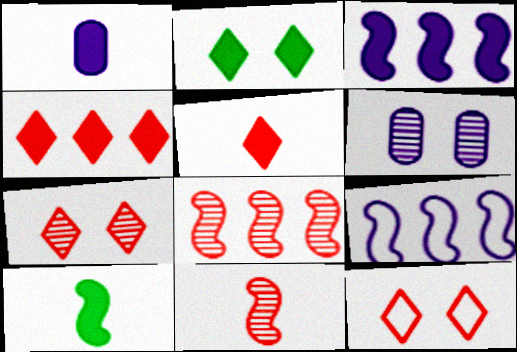[[1, 5, 10]]